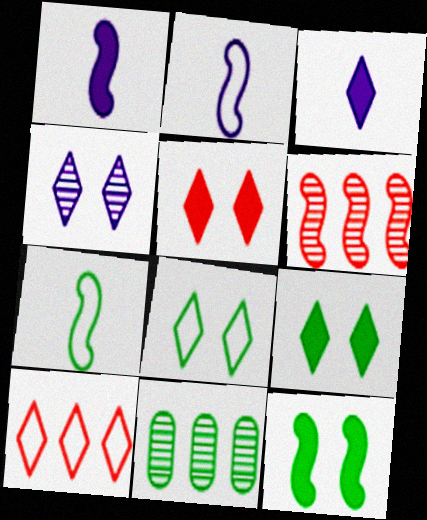[[2, 5, 11], 
[2, 6, 12], 
[4, 5, 8], 
[7, 9, 11]]